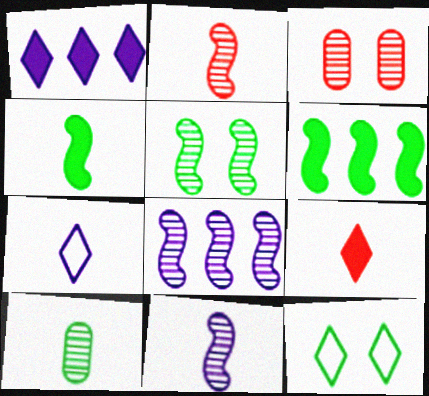[[2, 5, 8], 
[3, 6, 7], 
[6, 10, 12]]